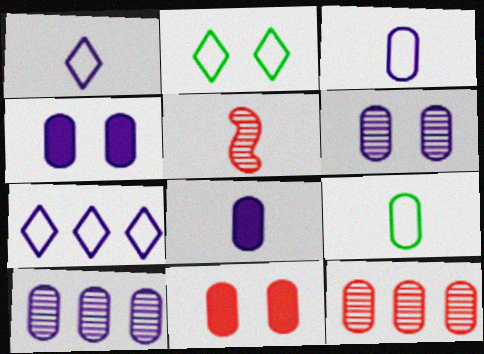[[3, 4, 10], 
[4, 9, 12], 
[9, 10, 11]]